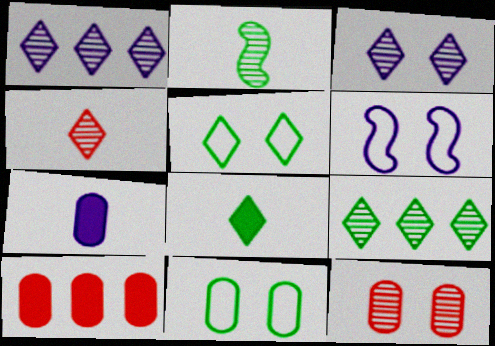[[1, 2, 12], 
[1, 6, 7], 
[3, 4, 9], 
[5, 8, 9]]